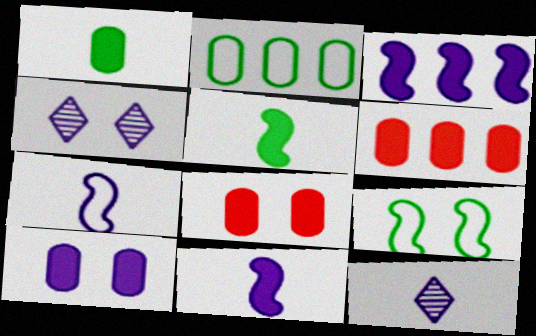[[1, 6, 10], 
[4, 8, 9], 
[6, 9, 12]]